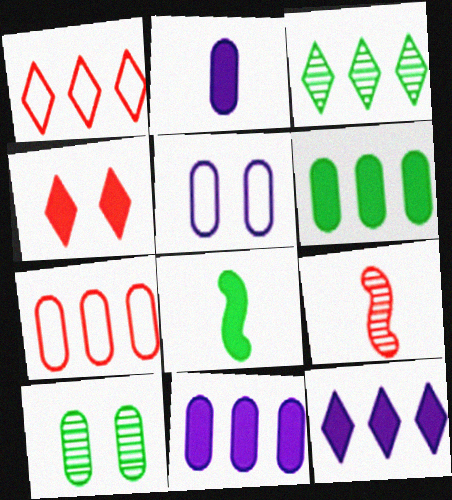[[1, 3, 12], 
[2, 7, 10], 
[4, 7, 9], 
[4, 8, 11]]